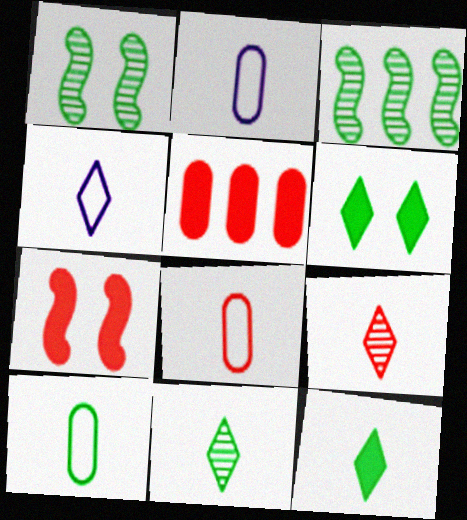[[1, 4, 5], 
[2, 8, 10], 
[3, 6, 10], 
[4, 9, 12]]